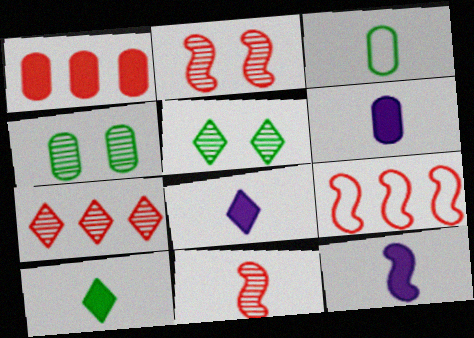[[1, 7, 9], 
[3, 8, 11], 
[4, 8, 9], 
[5, 6, 9], 
[6, 8, 12]]